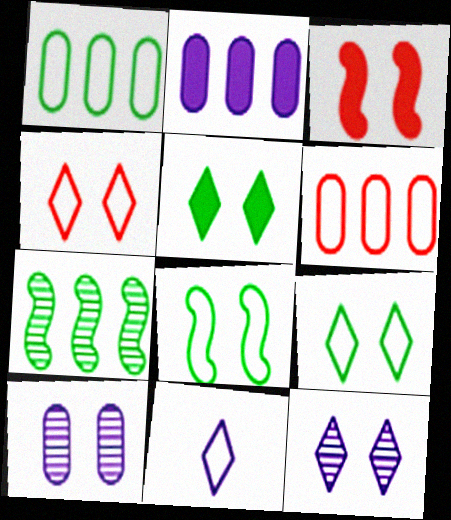[[3, 9, 10], 
[4, 5, 12], 
[6, 8, 11]]